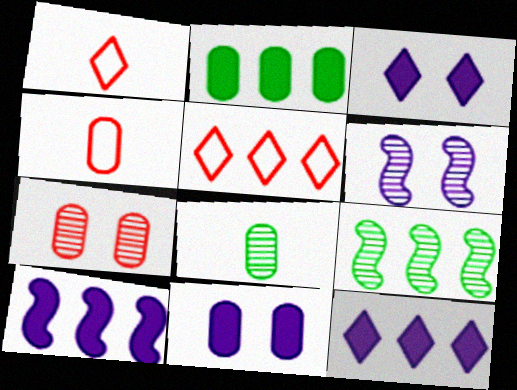[[1, 2, 6], 
[1, 9, 11], 
[3, 4, 9]]